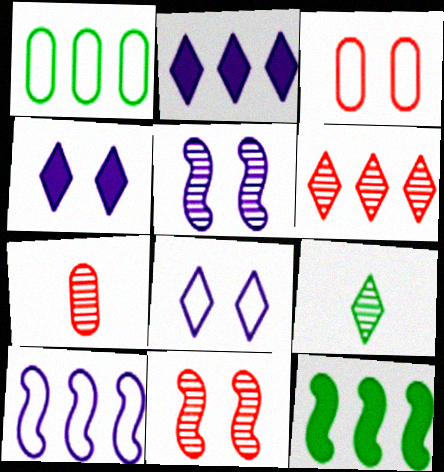[[6, 7, 11], 
[7, 8, 12]]